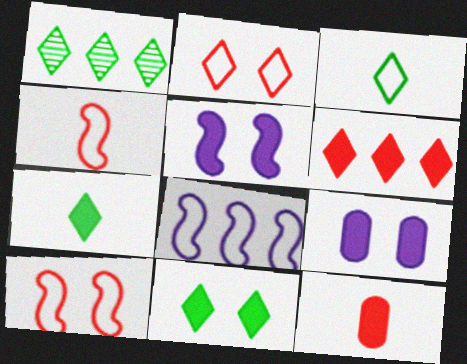[[1, 3, 11], 
[1, 4, 9]]